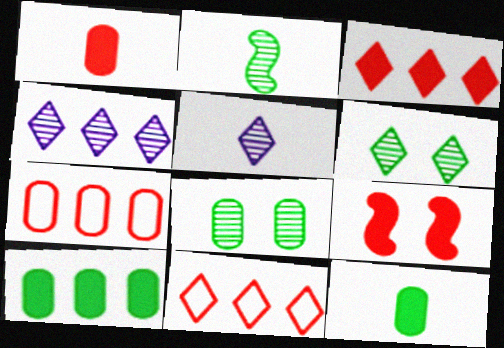[[1, 3, 9]]